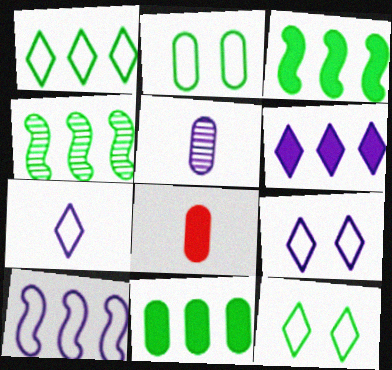[[1, 4, 11], 
[4, 8, 9]]